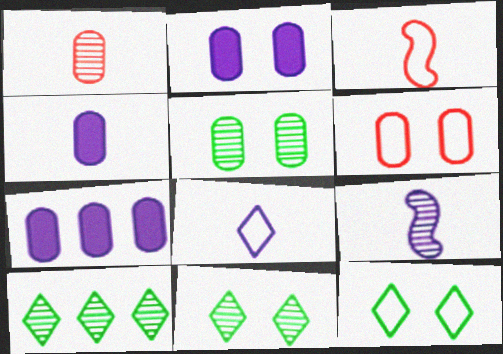[[2, 3, 10], 
[2, 4, 7], 
[2, 5, 6], 
[3, 7, 11], 
[4, 8, 9]]